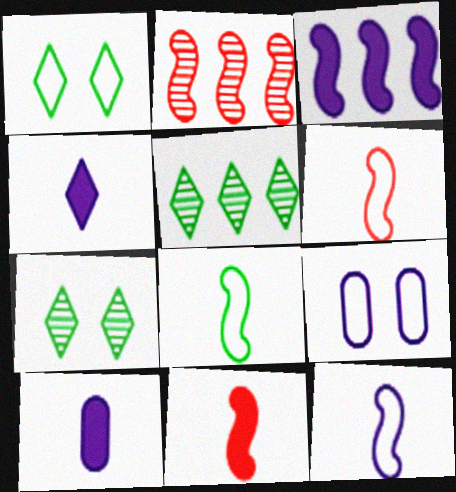[[1, 2, 10], 
[5, 9, 11], 
[6, 8, 12]]